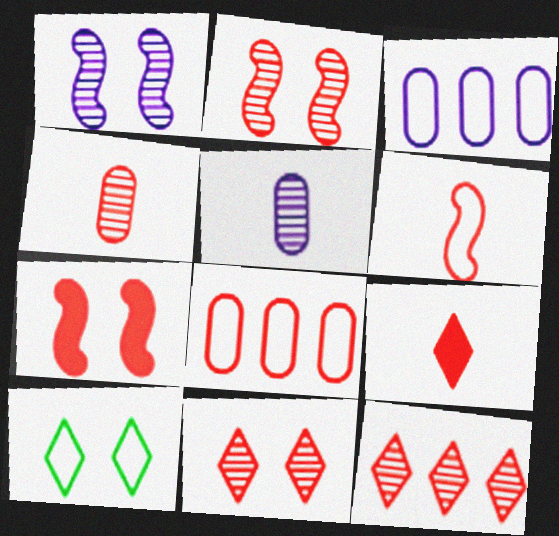[[2, 4, 12], 
[2, 8, 9], 
[3, 6, 10], 
[4, 6, 9]]